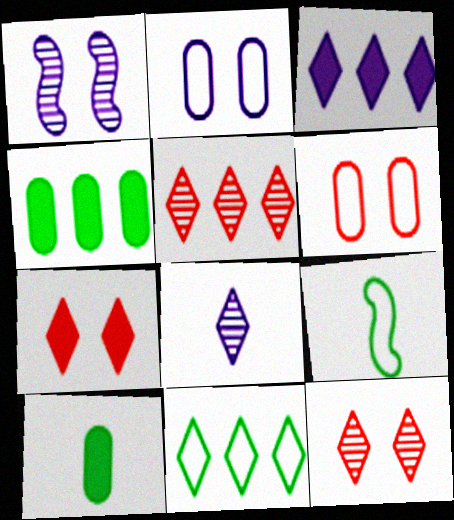[[3, 5, 11], 
[7, 8, 11]]